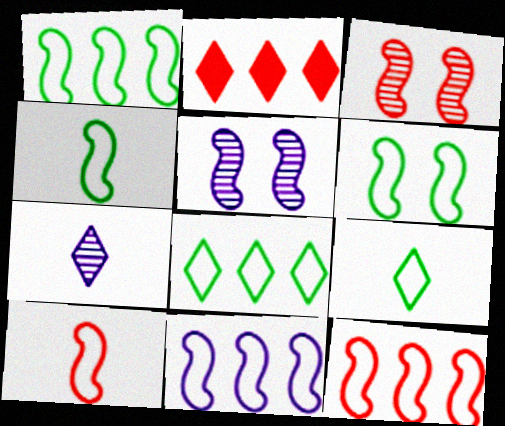[[1, 4, 6], 
[1, 11, 12], 
[6, 10, 11]]